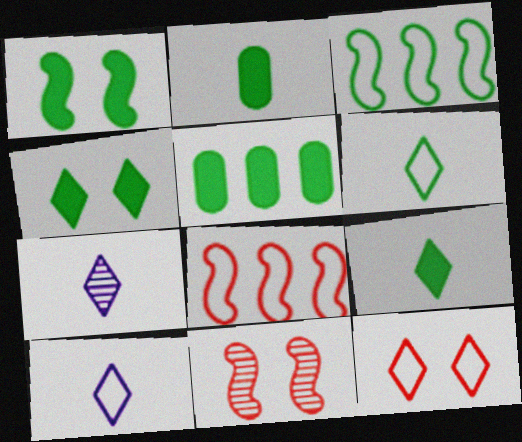[[1, 5, 9], 
[5, 10, 11]]